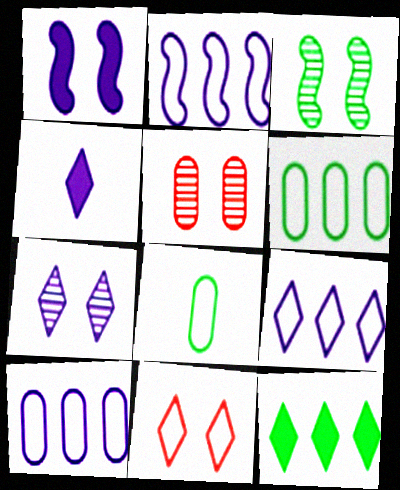[[2, 8, 11], 
[2, 9, 10], 
[3, 5, 7], 
[3, 8, 12], 
[4, 7, 9]]